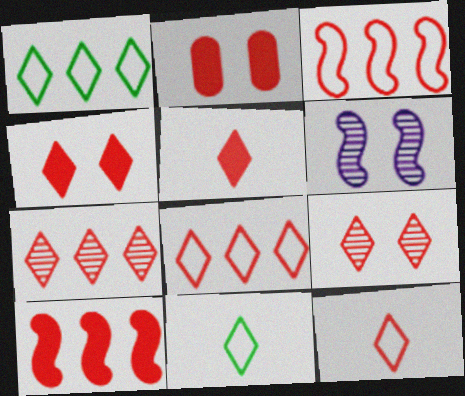[[2, 5, 10], 
[4, 7, 12], 
[5, 8, 9]]